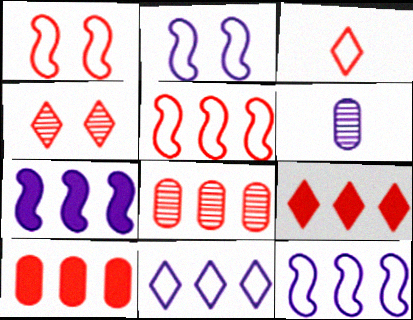[[3, 4, 9], 
[5, 8, 9]]